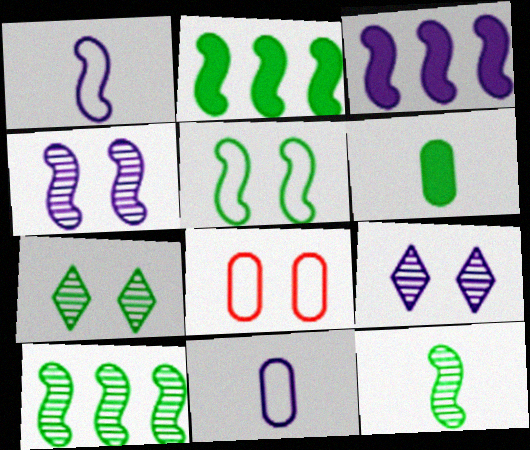[[1, 3, 4], 
[2, 5, 12], 
[3, 9, 11]]